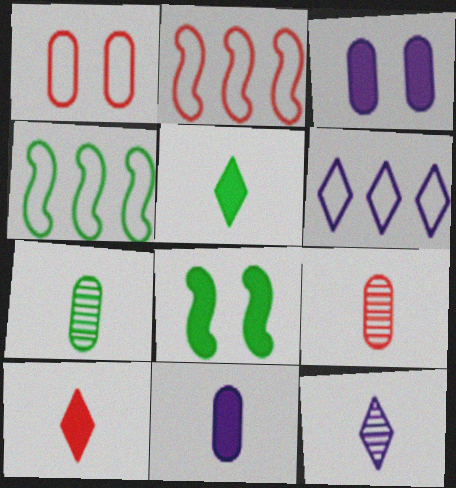[[6, 8, 9]]